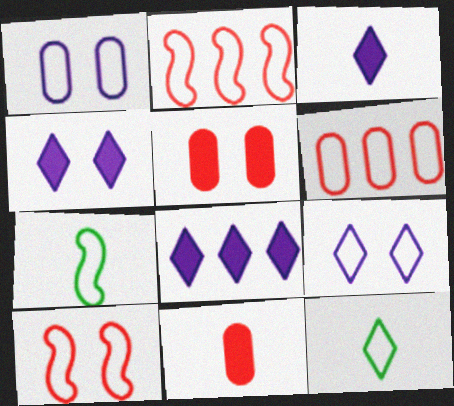[[1, 2, 12], 
[3, 4, 8], 
[6, 7, 9]]